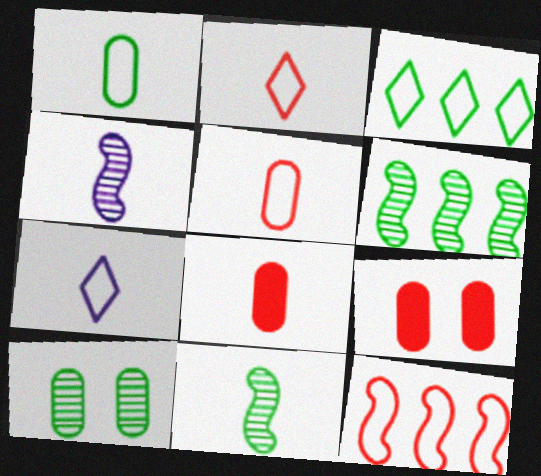[[3, 4, 9], 
[6, 7, 9], 
[7, 8, 11]]